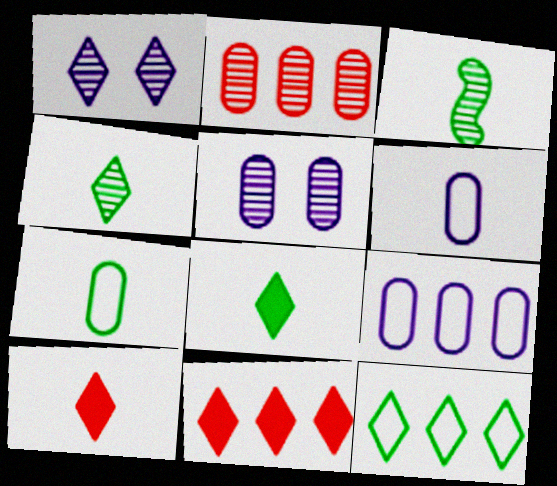[[1, 2, 3], 
[1, 10, 12], 
[3, 6, 10], 
[3, 7, 8]]